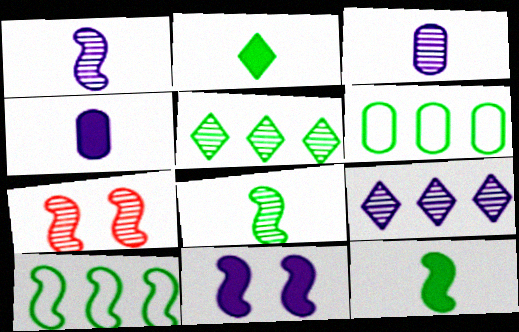[[3, 5, 7]]